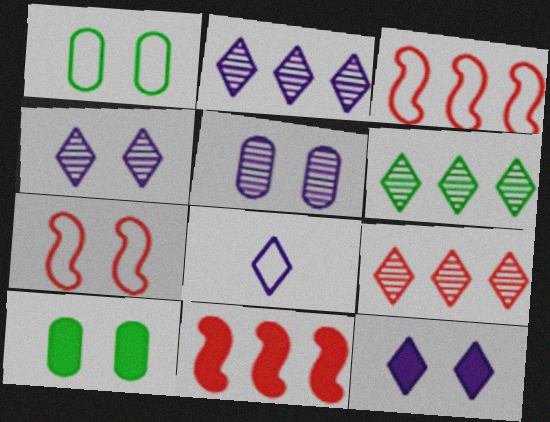[[1, 3, 8], 
[2, 6, 9], 
[2, 8, 12], 
[4, 7, 10]]